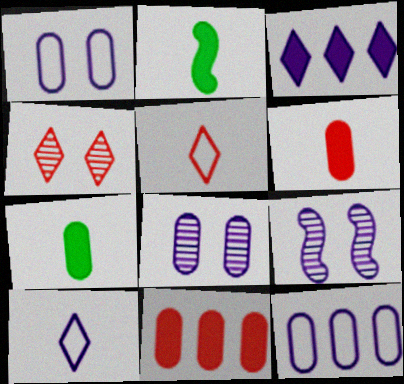[[2, 4, 12]]